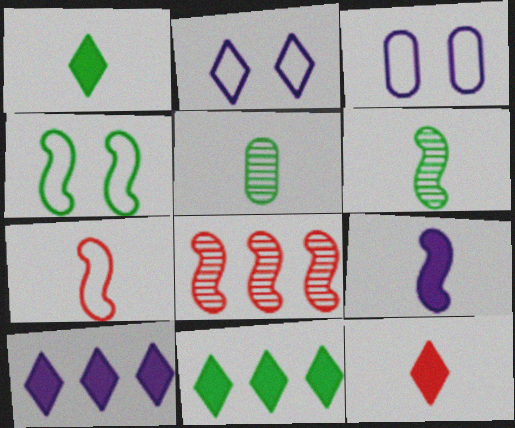[[1, 3, 8], 
[4, 5, 11], 
[4, 8, 9], 
[6, 7, 9]]